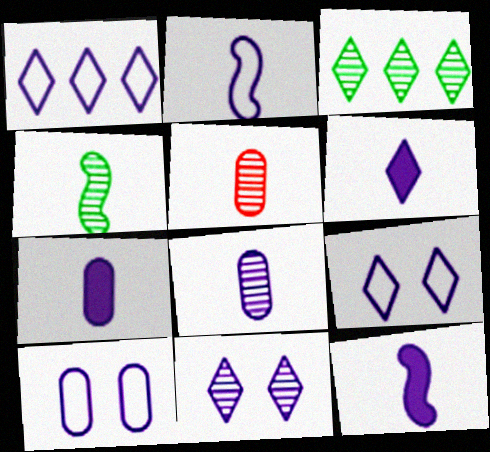[[1, 2, 10], 
[1, 6, 11], 
[2, 6, 8], 
[6, 7, 12]]